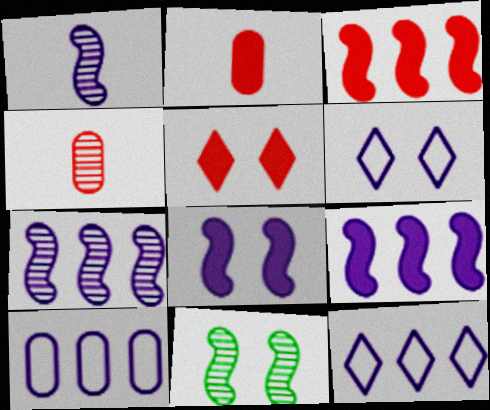[[2, 3, 5], 
[2, 11, 12]]